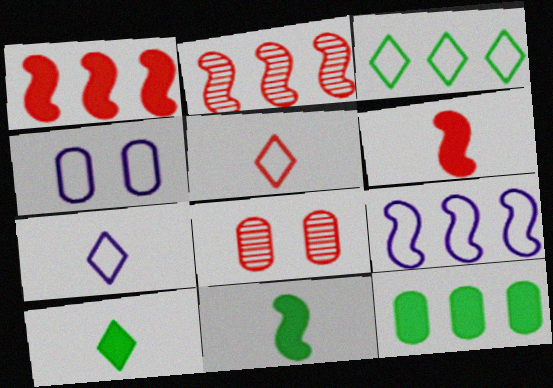[[1, 5, 8], 
[2, 4, 10], 
[4, 7, 9], 
[8, 9, 10]]